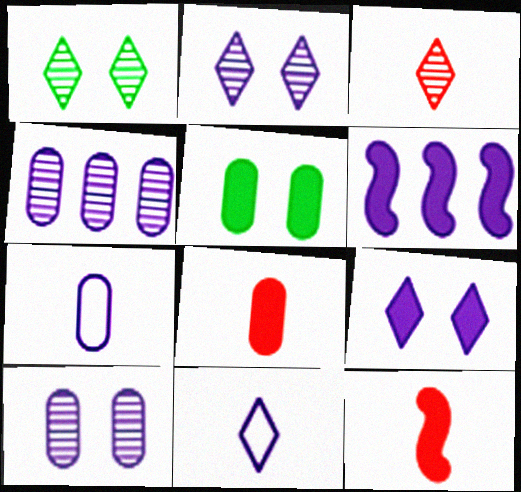[[2, 6, 7], 
[6, 10, 11]]